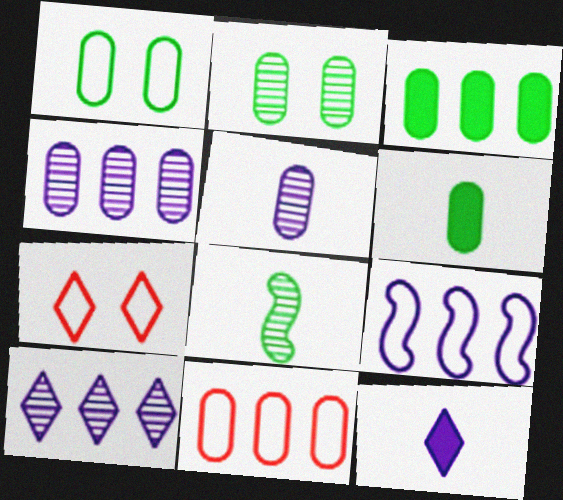[[3, 4, 11]]